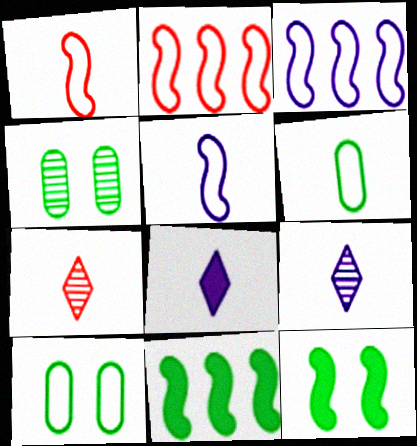[[2, 4, 8]]